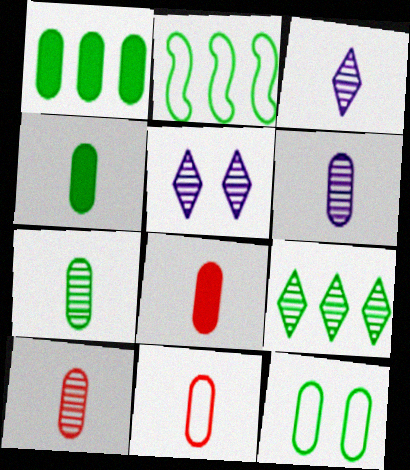[[1, 2, 9], 
[1, 7, 12], 
[2, 5, 8], 
[4, 6, 11], 
[6, 7, 10], 
[8, 10, 11]]